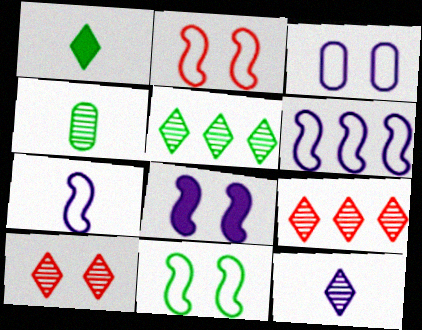[[5, 10, 12]]